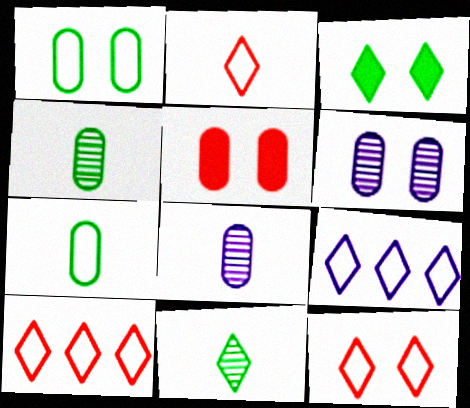[[1, 5, 6], 
[2, 10, 12]]